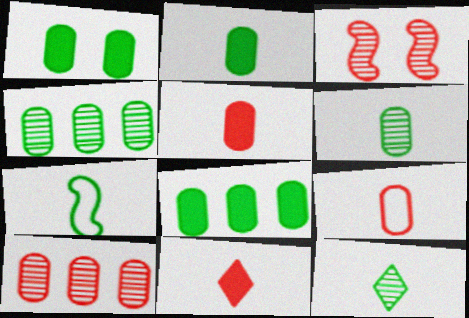[[1, 2, 8], 
[2, 7, 12]]